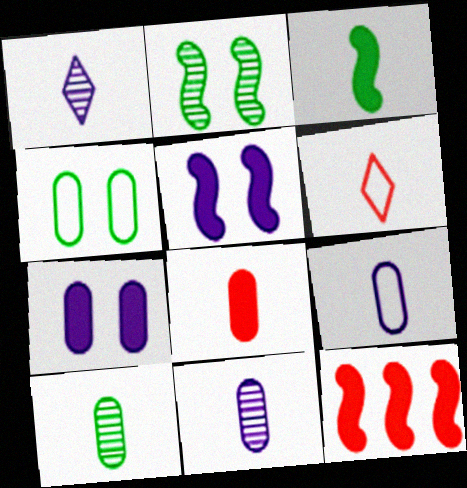[[1, 4, 12], 
[3, 5, 12], 
[3, 6, 11], 
[8, 9, 10]]